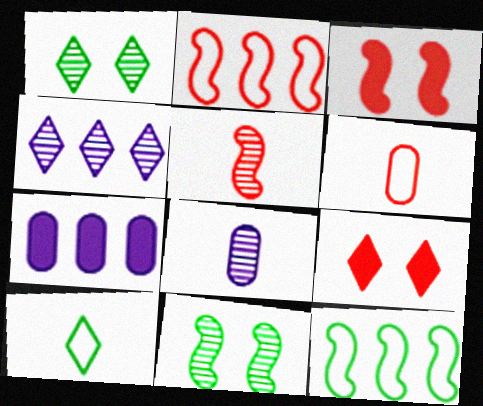[[2, 3, 5], 
[4, 9, 10], 
[8, 9, 12]]